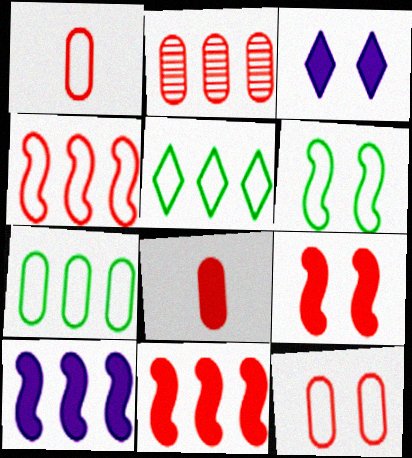[[2, 5, 10], 
[2, 8, 12]]